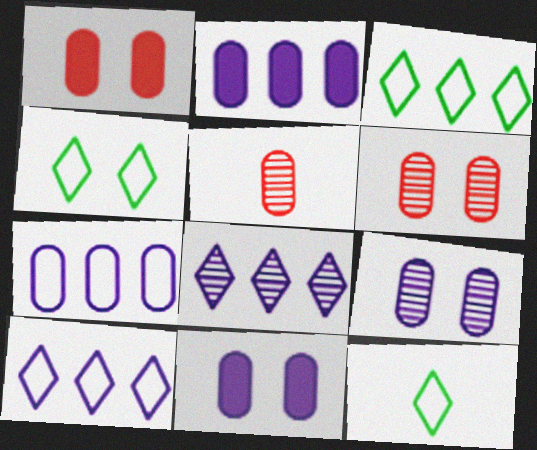[[3, 4, 12]]